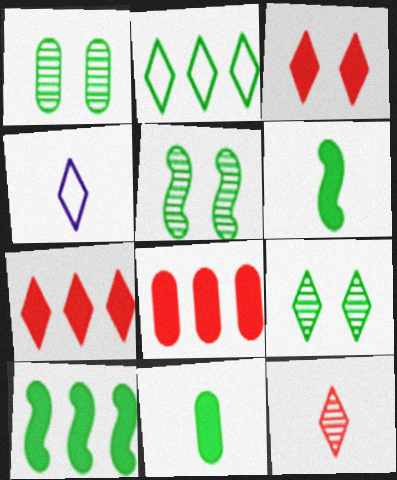[[1, 2, 6], 
[1, 5, 9], 
[2, 5, 11], 
[4, 5, 8], 
[4, 7, 9]]